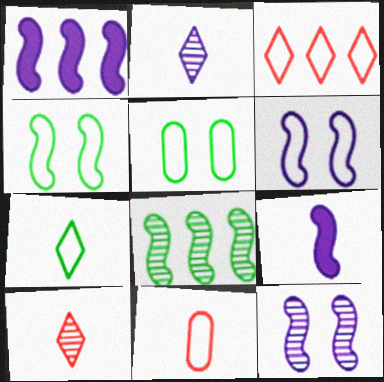[[1, 5, 10]]